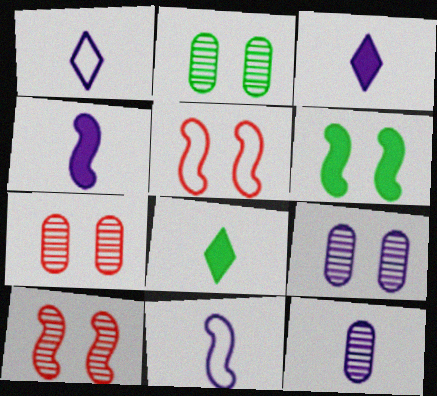[[1, 4, 12], 
[2, 7, 9], 
[3, 11, 12]]